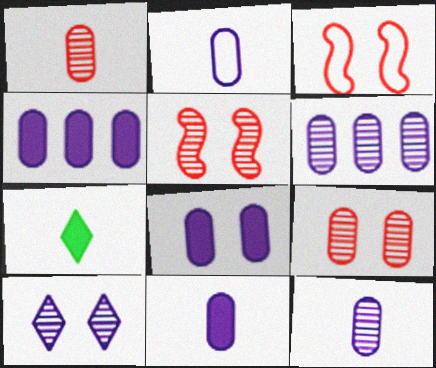[[2, 6, 8], 
[2, 11, 12], 
[3, 6, 7], 
[4, 8, 11]]